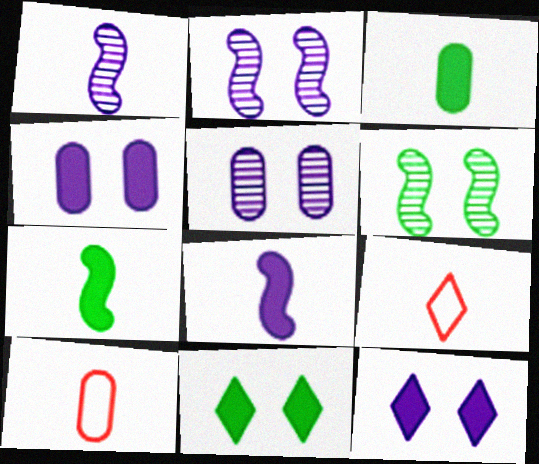[[1, 3, 9]]